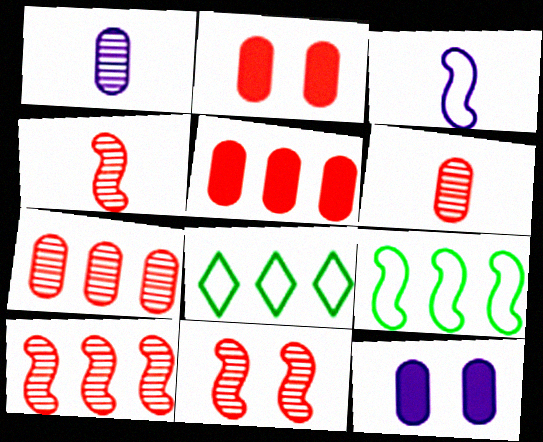[[4, 8, 12], 
[4, 10, 11]]